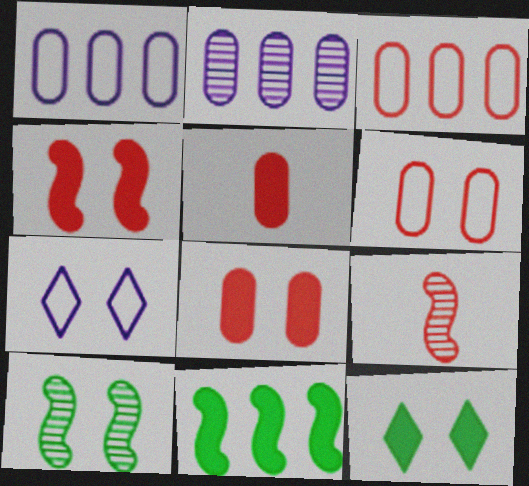[[1, 9, 12], 
[7, 8, 10]]